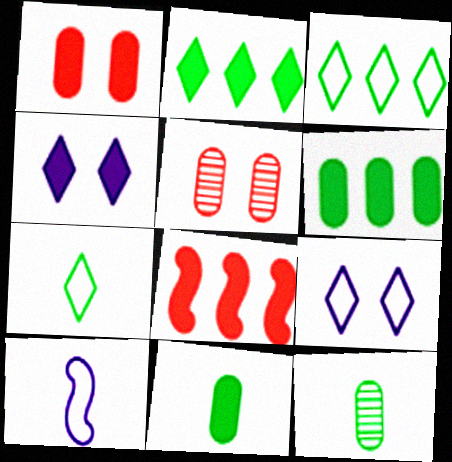[[2, 5, 10], 
[4, 8, 11], 
[8, 9, 12]]